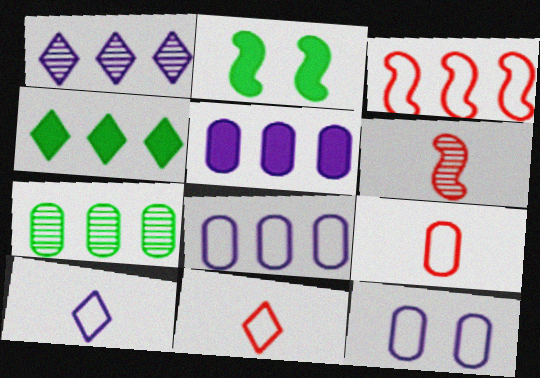[[1, 2, 9], 
[4, 6, 12]]